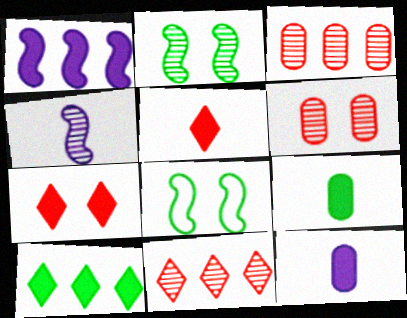[[1, 7, 9], 
[8, 11, 12]]